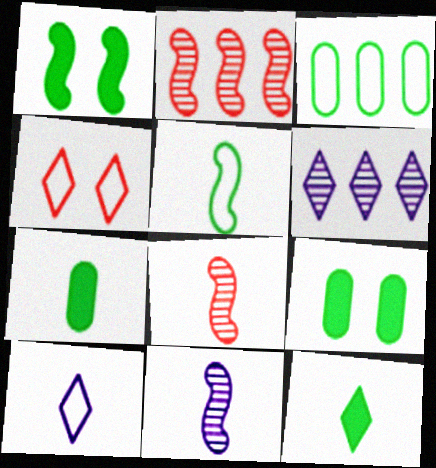[[2, 9, 10], 
[4, 6, 12], 
[7, 8, 10]]